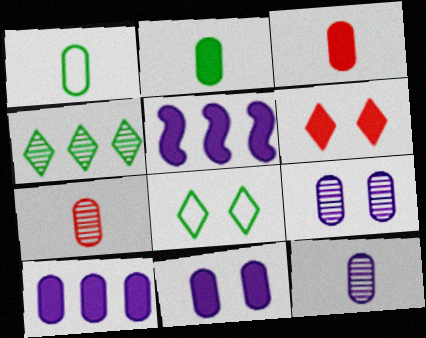[[1, 3, 12], 
[2, 5, 6], 
[5, 7, 8]]